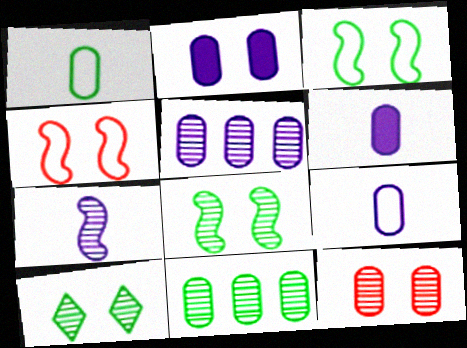[[2, 4, 10], 
[2, 5, 9]]